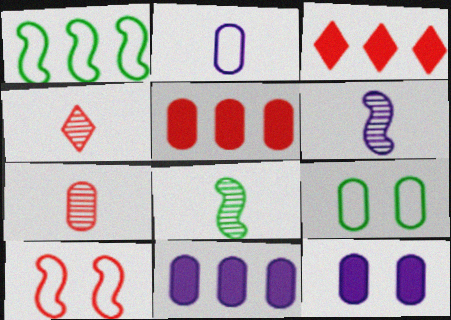[[1, 4, 12], 
[3, 6, 9], 
[3, 7, 10], 
[4, 5, 10], 
[7, 9, 11]]